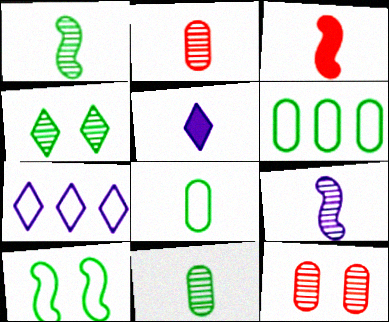[]